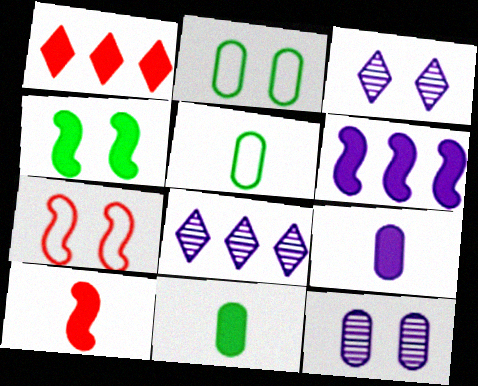[[1, 4, 9], 
[2, 8, 10], 
[4, 6, 10], 
[7, 8, 11]]